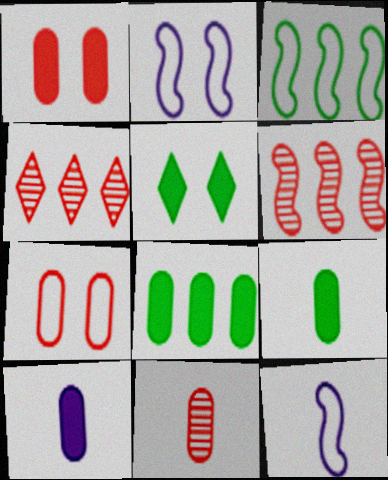[[1, 8, 10], 
[2, 4, 9]]